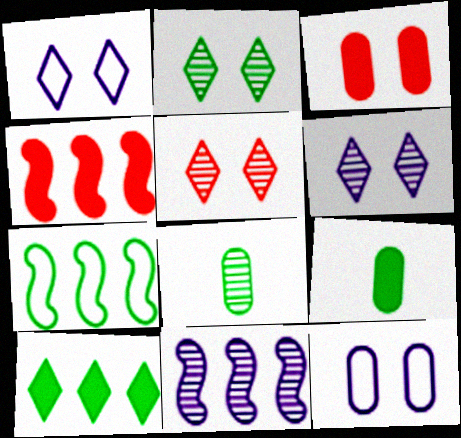[[1, 4, 8], 
[2, 5, 6], 
[2, 7, 9], 
[4, 7, 11], 
[5, 8, 11]]